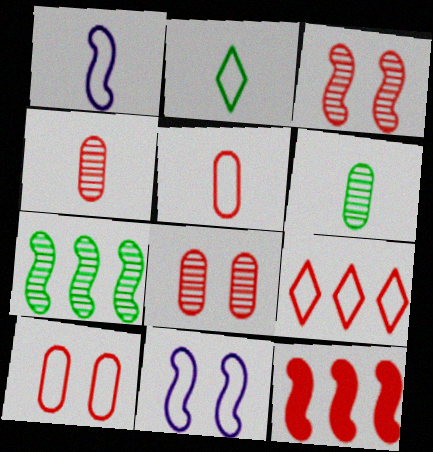[[1, 2, 5]]